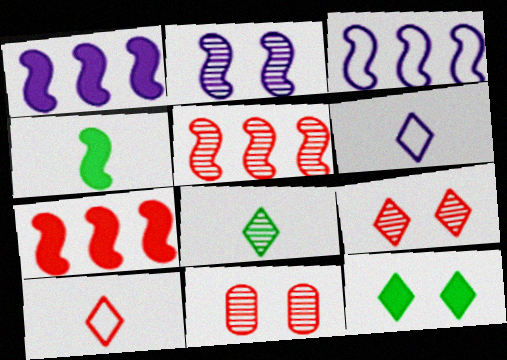[[7, 10, 11]]